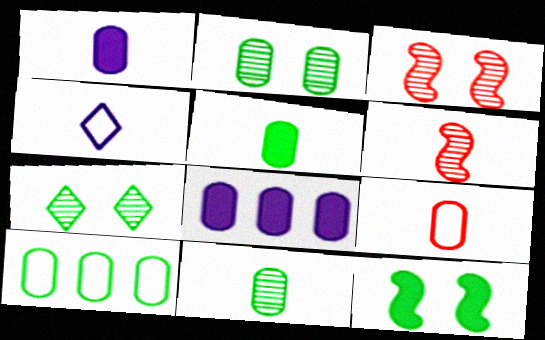[[1, 9, 11], 
[2, 5, 10], 
[2, 8, 9], 
[4, 5, 6]]